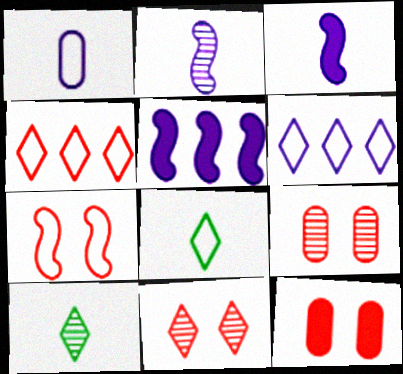[[5, 8, 9], 
[7, 11, 12]]